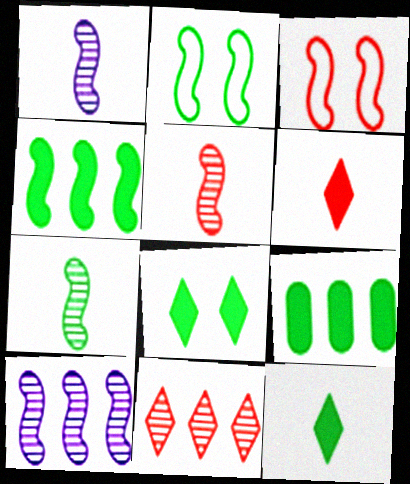[[1, 3, 4], 
[1, 5, 7], 
[2, 4, 7]]